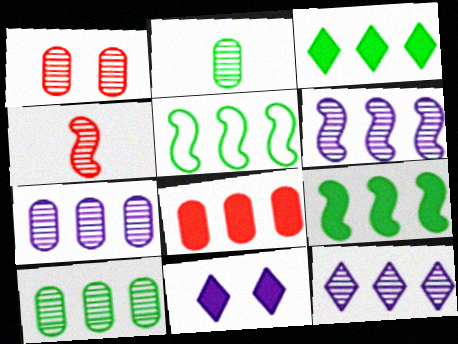[[1, 2, 7], 
[3, 5, 10], 
[5, 8, 12], 
[6, 7, 12]]